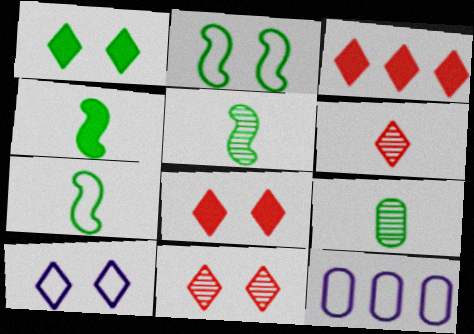[[1, 10, 11], 
[4, 5, 7], 
[4, 11, 12], 
[5, 8, 12]]